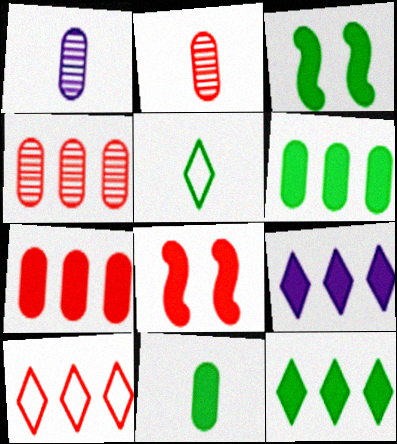[[1, 3, 10], 
[2, 8, 10], 
[3, 11, 12], 
[8, 9, 11]]